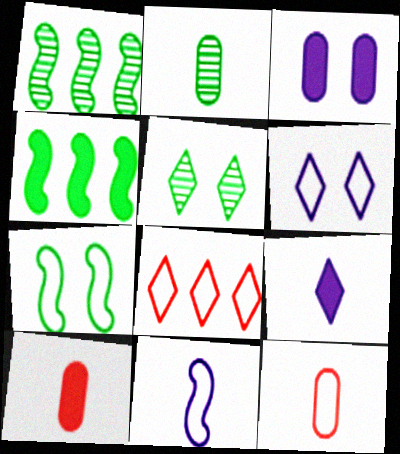[[1, 2, 5], 
[1, 6, 10], 
[5, 8, 9]]